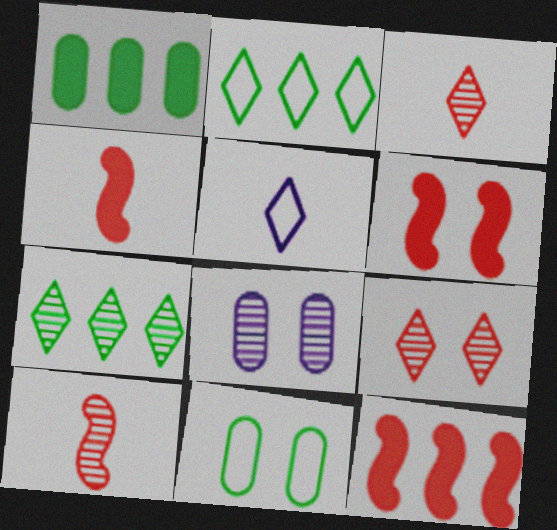[[2, 4, 8], 
[4, 6, 12], 
[7, 8, 10]]